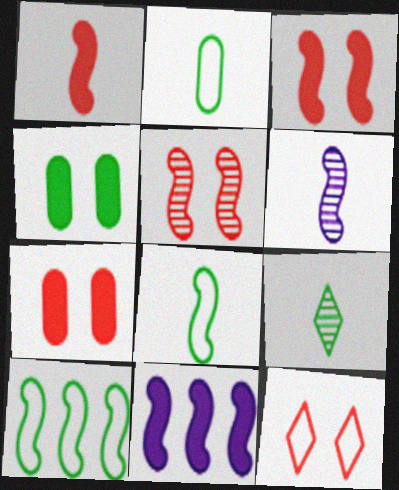[[1, 6, 8], 
[3, 6, 10], 
[4, 9, 10], 
[5, 7, 12], 
[5, 8, 11]]